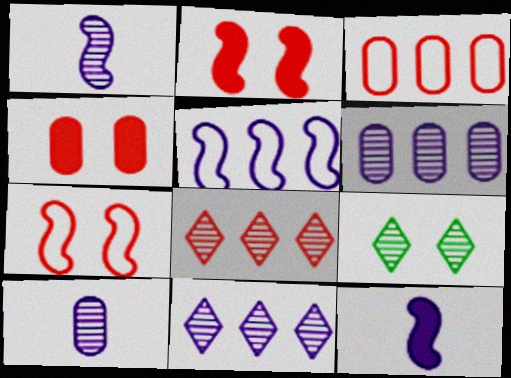[[3, 9, 12]]